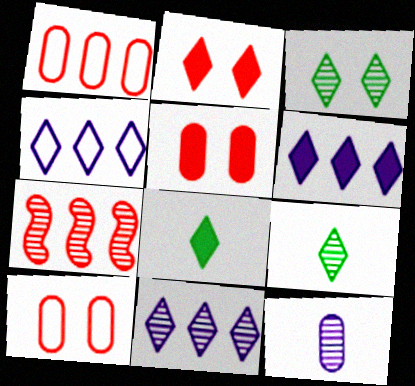[[2, 4, 9], 
[2, 6, 8], 
[3, 7, 12], 
[4, 6, 11]]